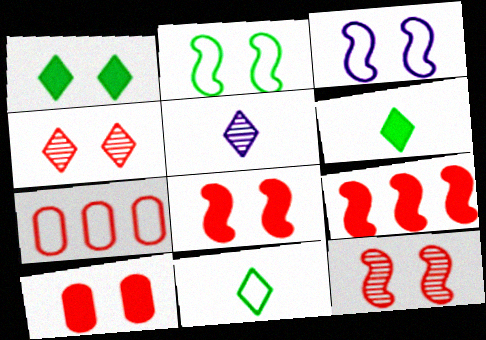[[3, 7, 11]]